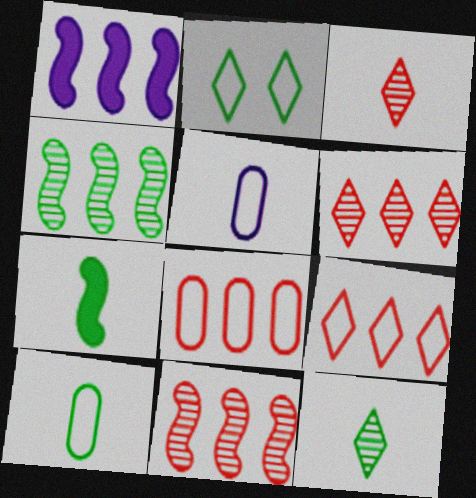[[3, 5, 7], 
[7, 10, 12]]